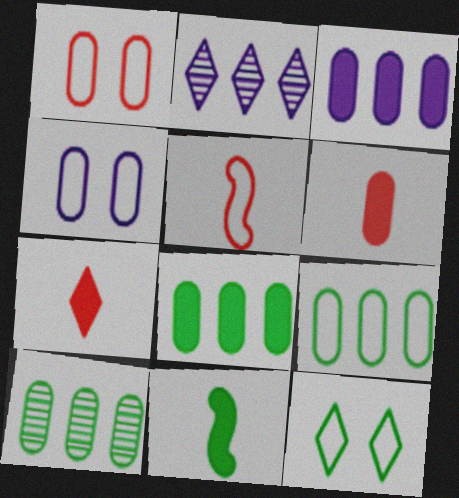[[1, 2, 11], 
[2, 7, 12], 
[4, 6, 10], 
[8, 9, 10], 
[10, 11, 12]]